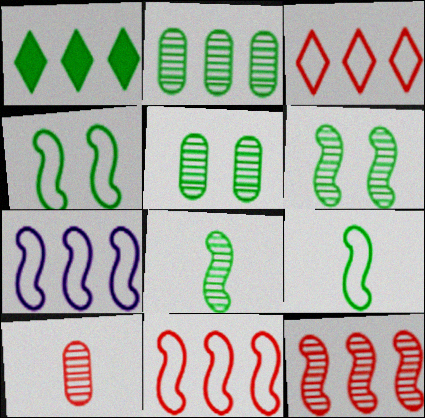[[1, 5, 9]]